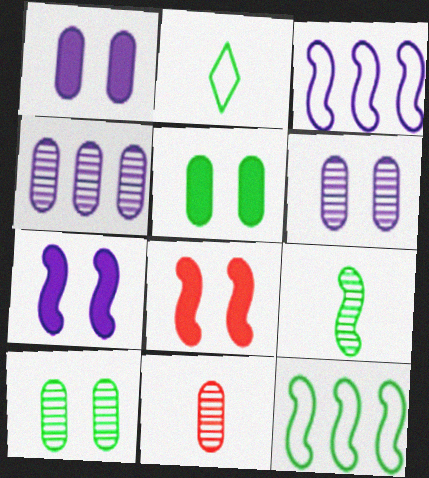[[2, 4, 8], 
[3, 8, 9], 
[4, 10, 11]]